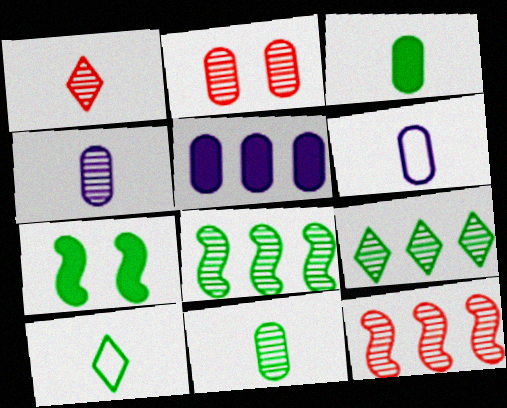[[1, 2, 12]]